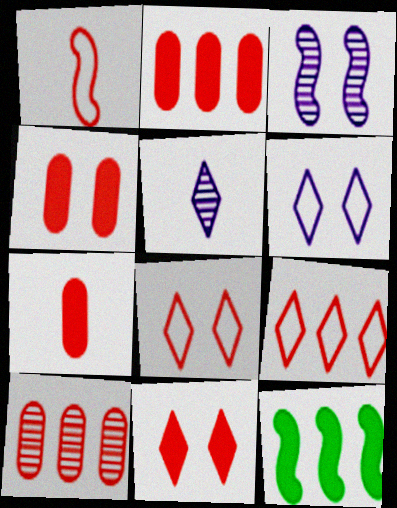[[1, 3, 12], 
[1, 10, 11], 
[2, 4, 7]]